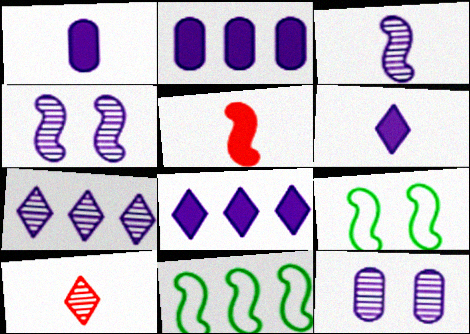[[2, 9, 10], 
[3, 7, 12], 
[4, 5, 11]]